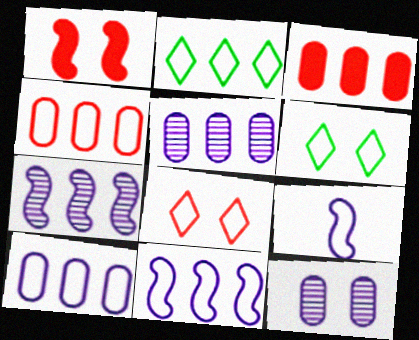[[1, 6, 12], 
[2, 3, 7], 
[2, 4, 11], 
[4, 6, 9]]